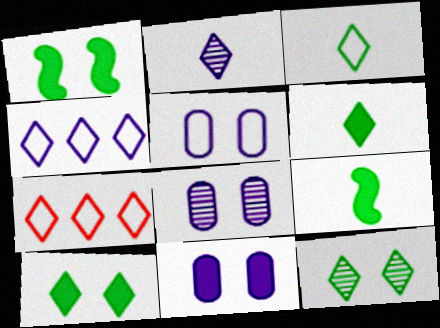[[2, 7, 10], 
[5, 8, 11], 
[7, 8, 9]]